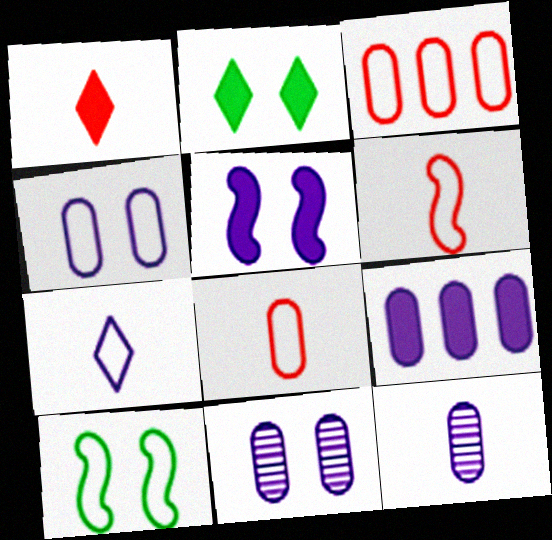[[3, 7, 10], 
[4, 9, 12]]